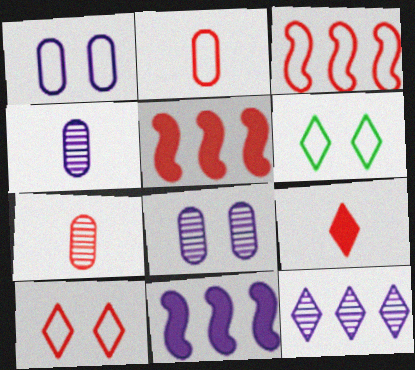[[2, 3, 10], 
[4, 5, 6], 
[5, 7, 10], 
[6, 7, 11], 
[6, 9, 12]]